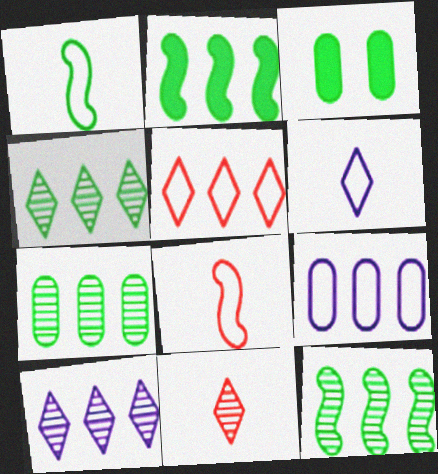[[1, 3, 4], 
[3, 8, 10], 
[4, 7, 12]]